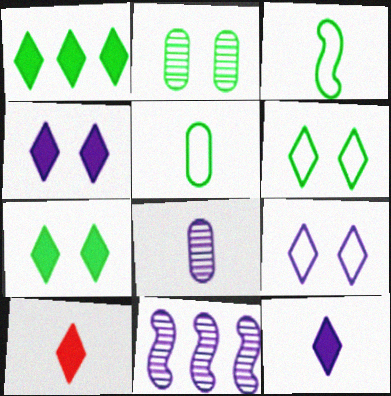[[1, 2, 3], 
[1, 4, 10], 
[3, 8, 10]]